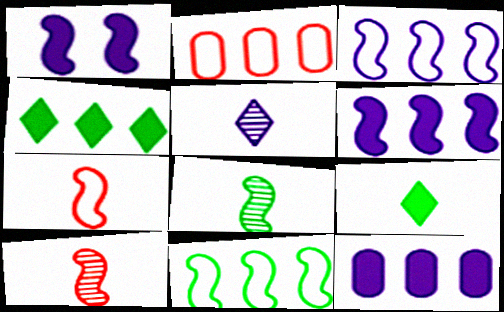[[1, 10, 11]]